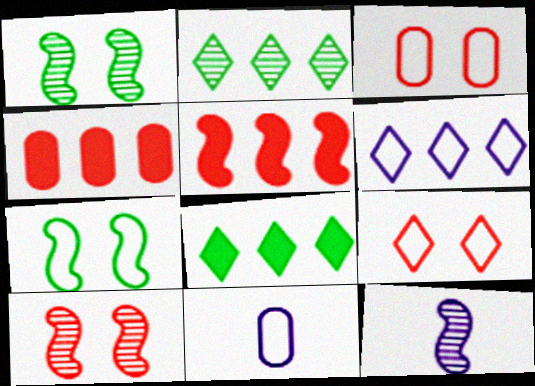[[3, 8, 12], 
[5, 7, 12], 
[8, 10, 11]]